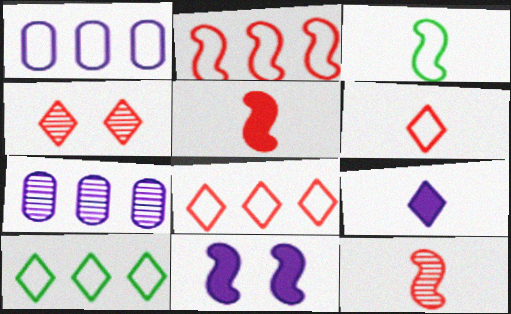[[1, 2, 10], 
[4, 9, 10]]